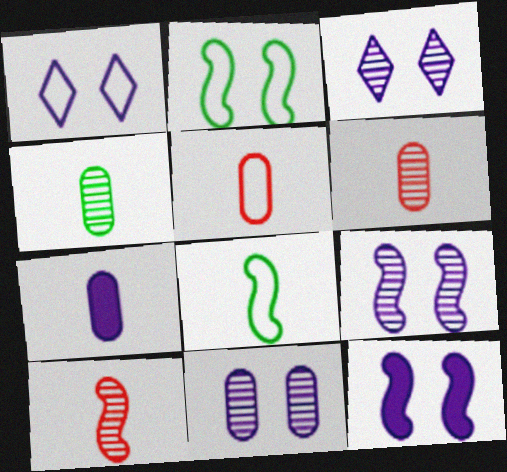[[1, 11, 12], 
[3, 9, 11], 
[4, 5, 7]]